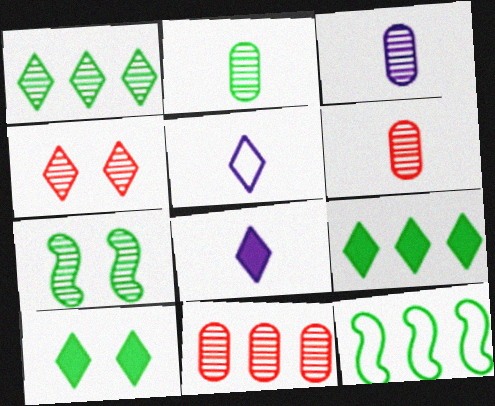[[1, 2, 7], 
[2, 3, 6], 
[2, 10, 12], 
[4, 5, 9]]